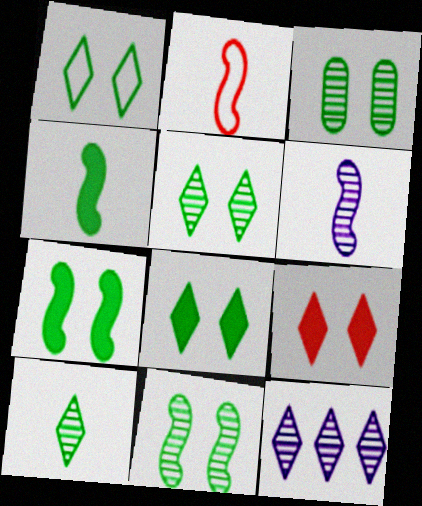[[1, 3, 7], 
[1, 5, 8], 
[2, 4, 6], 
[3, 5, 11]]